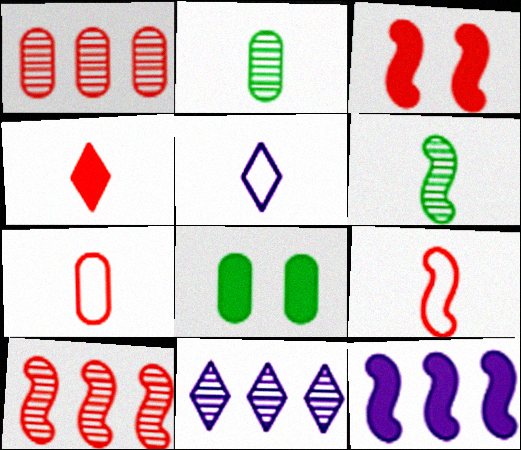[[3, 9, 10], 
[4, 8, 12], 
[5, 8, 10], 
[8, 9, 11]]